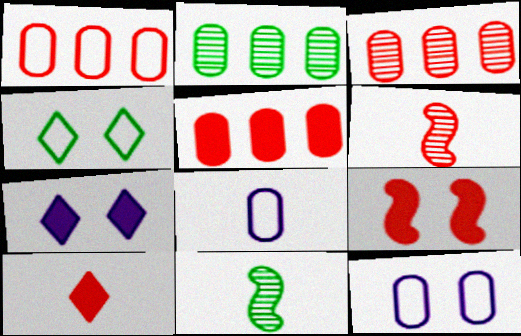[[1, 3, 5], 
[1, 7, 11], 
[5, 9, 10], 
[8, 10, 11]]